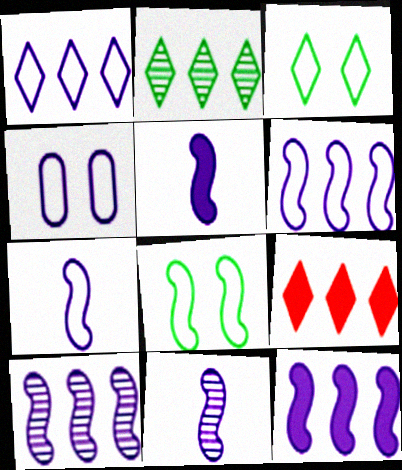[[1, 2, 9], 
[1, 4, 7], 
[5, 7, 11], 
[6, 10, 12]]